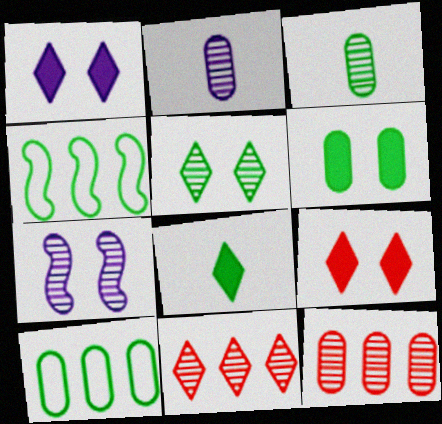[[2, 4, 9], 
[3, 6, 10], 
[3, 7, 11]]